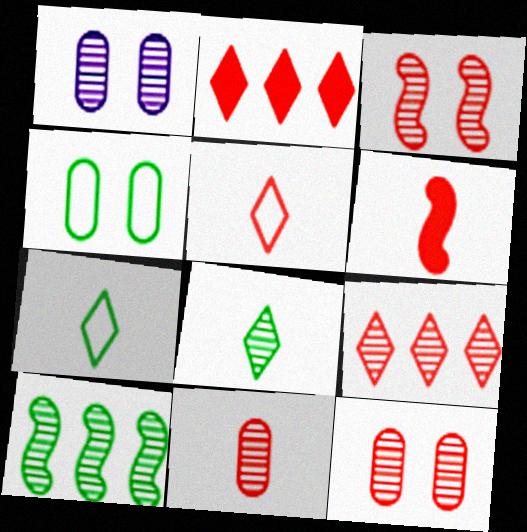[[3, 9, 11], 
[5, 6, 11]]